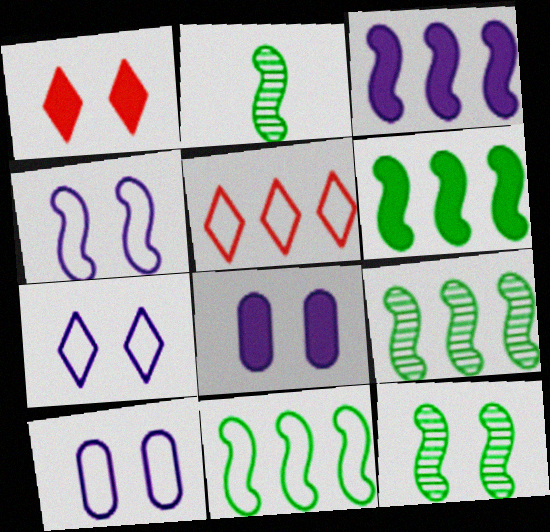[[1, 10, 12], 
[2, 5, 8], 
[2, 9, 12], 
[4, 7, 10], 
[6, 9, 11]]